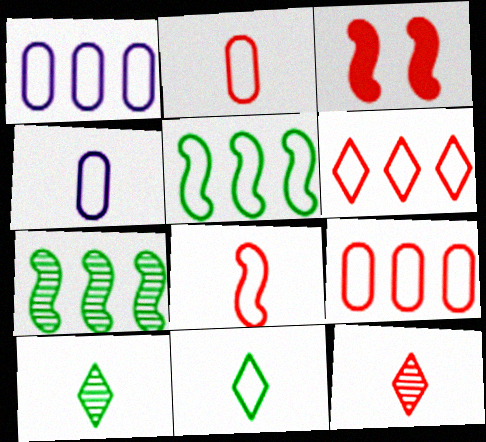[[1, 3, 10], 
[1, 5, 6], 
[3, 9, 12], 
[4, 8, 11]]